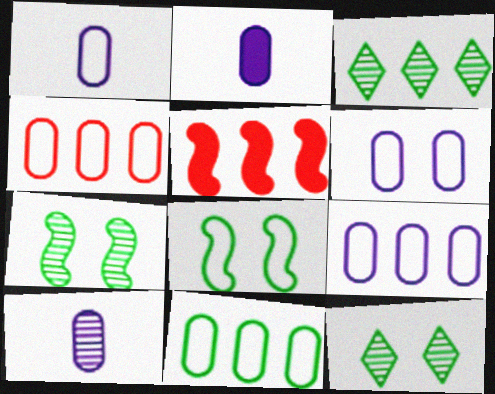[[1, 2, 10], 
[1, 5, 12], 
[1, 6, 9], 
[3, 5, 9], 
[4, 9, 11]]